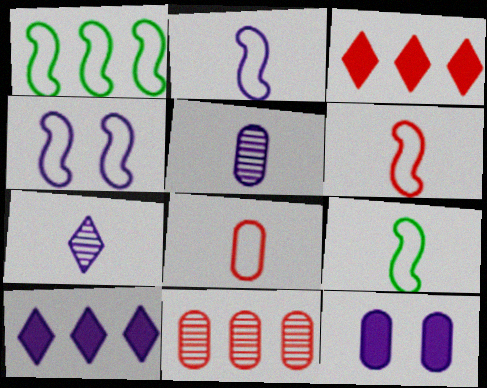[[1, 4, 6], 
[1, 10, 11], 
[2, 6, 9], 
[4, 5, 10]]